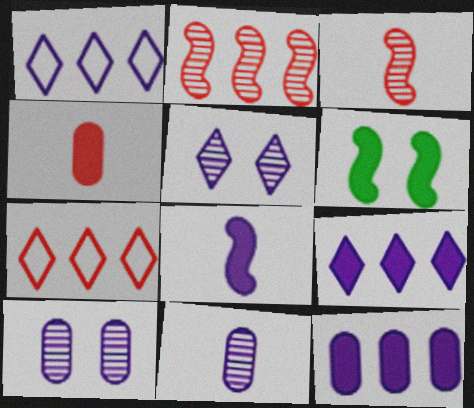[[1, 8, 10], 
[4, 6, 9], 
[6, 7, 11]]